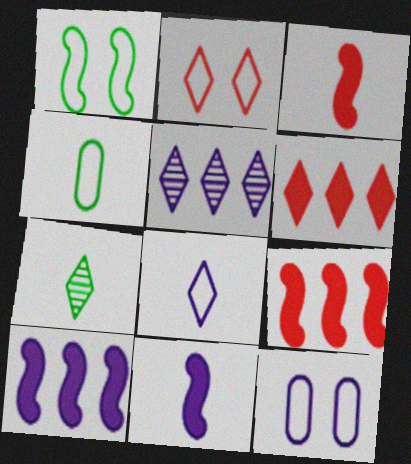[[1, 2, 12], 
[5, 11, 12], 
[7, 9, 12]]